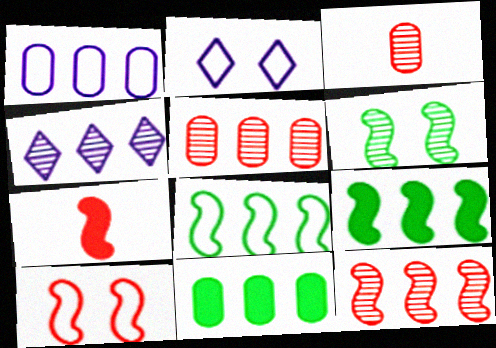[[1, 5, 11], 
[2, 3, 9], 
[3, 4, 6], 
[7, 10, 12]]